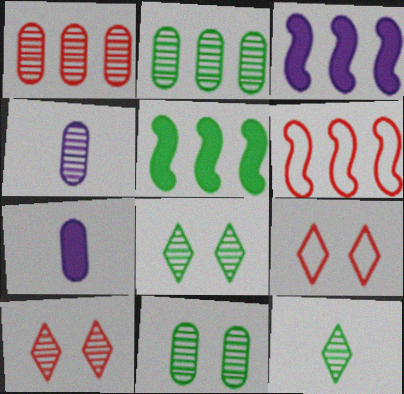[[1, 4, 11], 
[4, 5, 9], 
[6, 7, 8]]